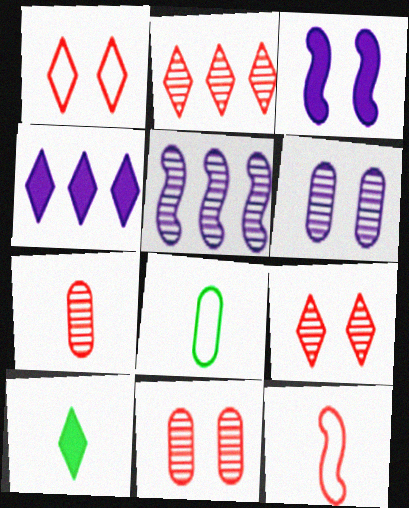[[2, 3, 8]]